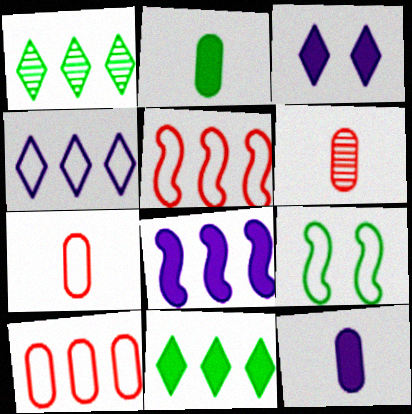[[1, 2, 9], 
[1, 8, 10], 
[3, 8, 12], 
[4, 7, 9]]